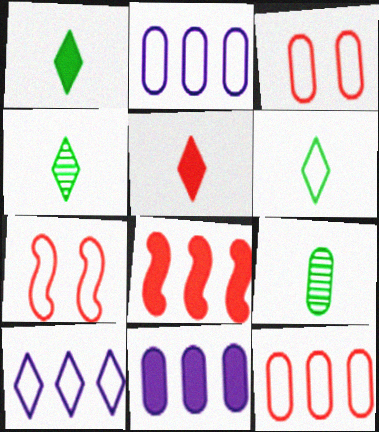[[1, 4, 6], 
[2, 6, 7], 
[3, 9, 11], 
[4, 7, 11]]